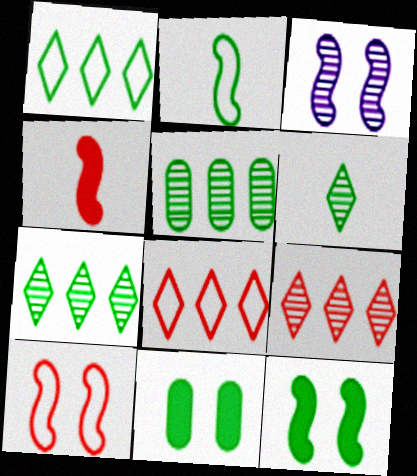[[2, 7, 11], 
[3, 10, 12]]